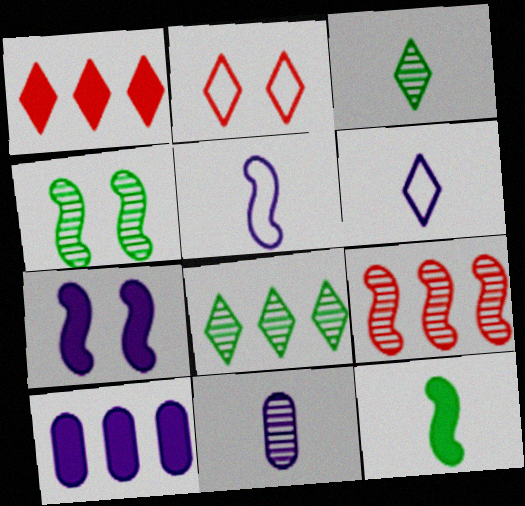[]